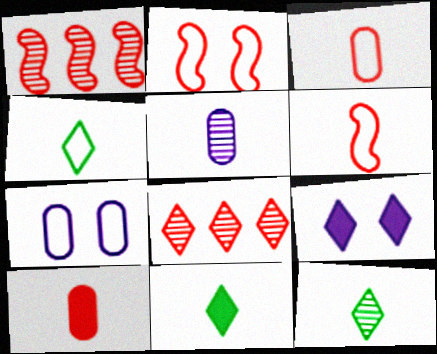[[1, 7, 11], 
[2, 8, 10], 
[4, 8, 9], 
[4, 11, 12], 
[5, 6, 11]]